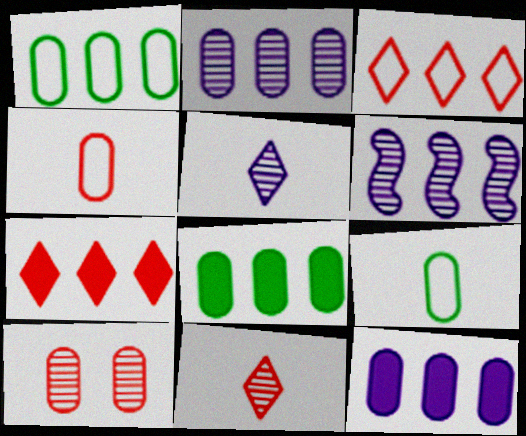[[1, 6, 7], 
[3, 6, 8], 
[9, 10, 12]]